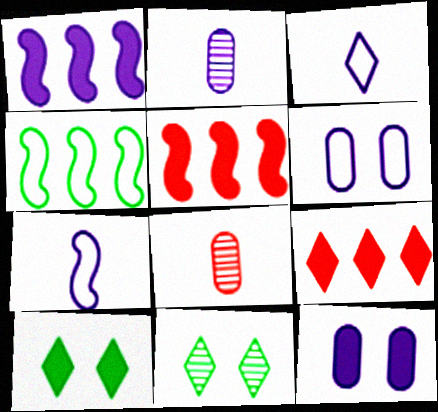[[3, 9, 11]]